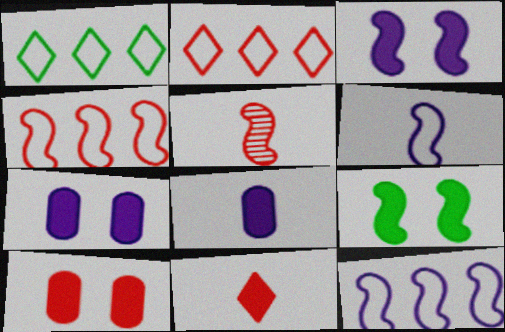[[1, 5, 7], 
[2, 5, 10], 
[5, 9, 12]]